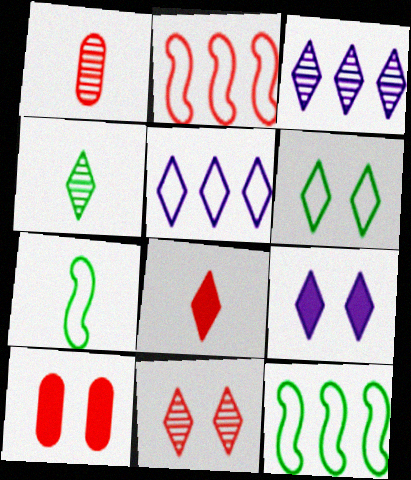[[1, 9, 12], 
[3, 4, 11], 
[3, 6, 8], 
[3, 7, 10], 
[6, 9, 11]]